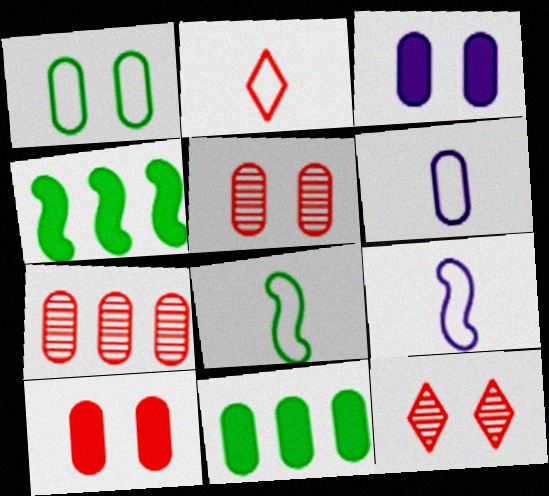[[1, 3, 5], 
[2, 6, 8], 
[4, 6, 12], 
[5, 6, 11], 
[9, 11, 12]]